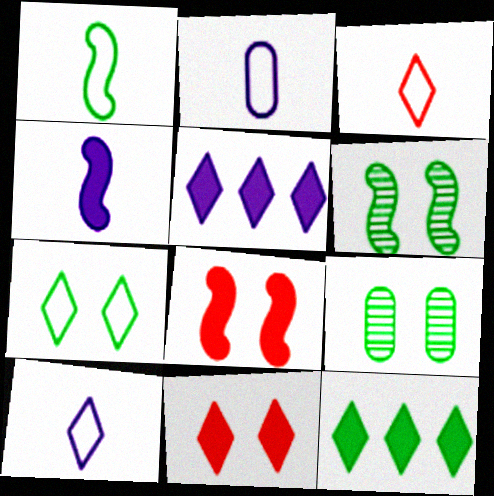[[1, 2, 3], 
[1, 9, 12]]